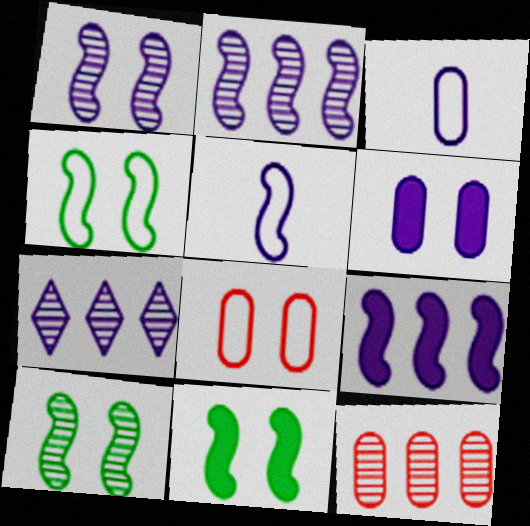[[1, 5, 9], 
[4, 10, 11], 
[5, 6, 7]]